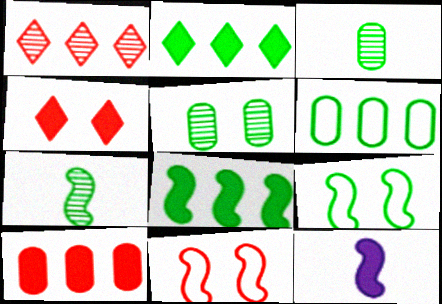[[2, 3, 9], 
[7, 8, 9]]